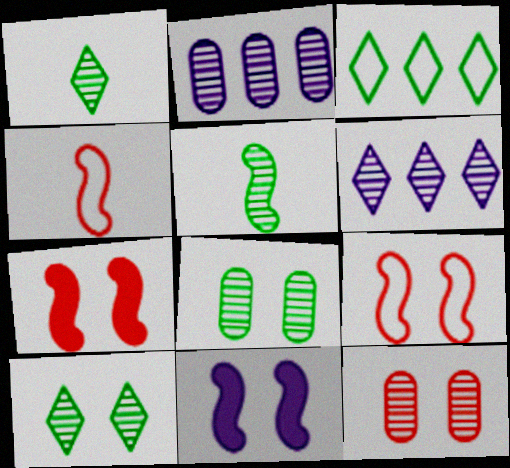[[5, 6, 12]]